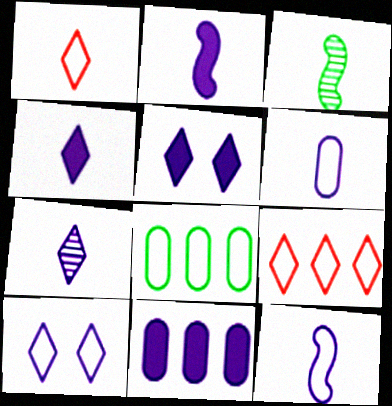[[2, 5, 11], 
[2, 6, 7]]